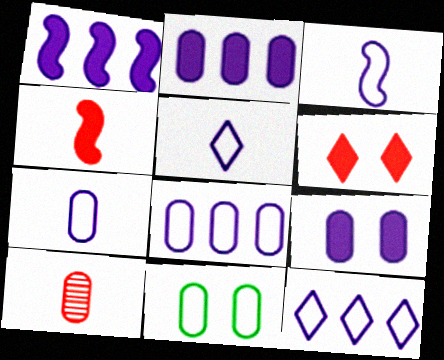[[2, 10, 11], 
[3, 5, 7]]